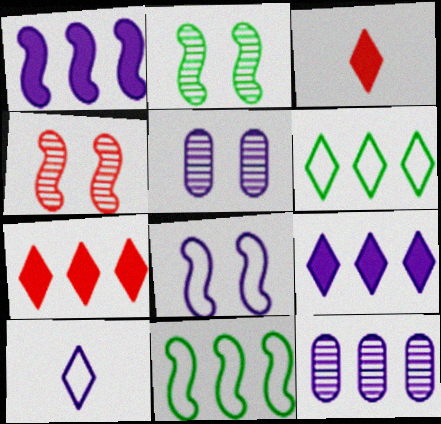[[1, 5, 10], 
[3, 5, 11], 
[7, 11, 12]]